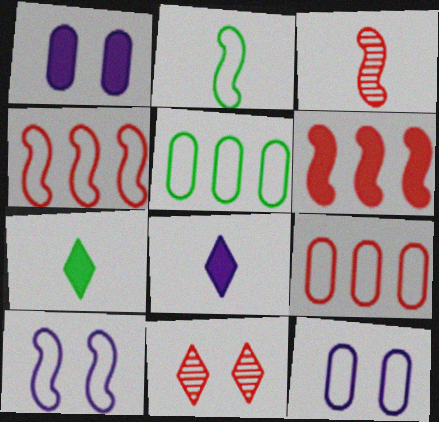[[1, 6, 7], 
[2, 4, 10]]